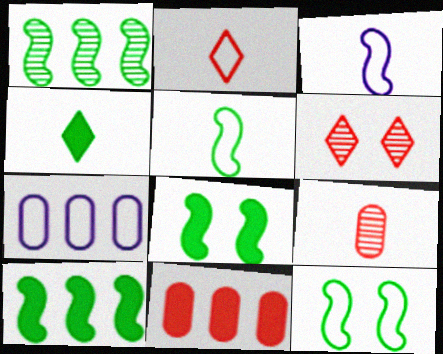[[1, 5, 8], 
[2, 7, 12], 
[3, 4, 9]]